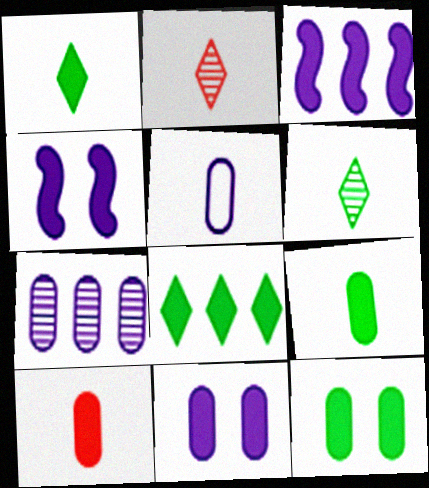[[4, 8, 10], 
[5, 7, 11]]